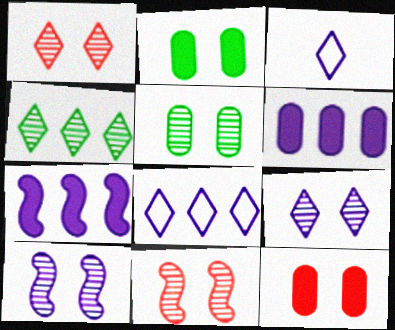[[1, 5, 10], 
[3, 6, 10], 
[5, 9, 11]]